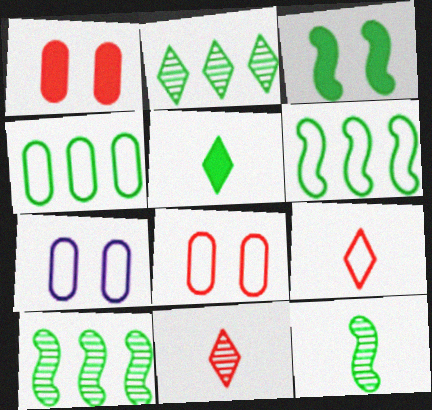[[3, 6, 12], 
[6, 7, 9]]